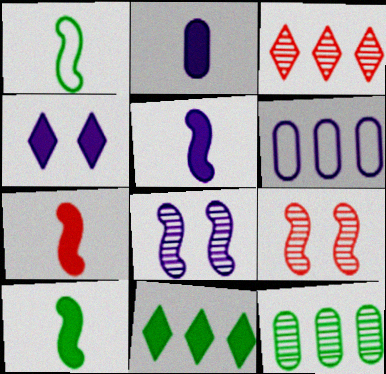[[5, 7, 10]]